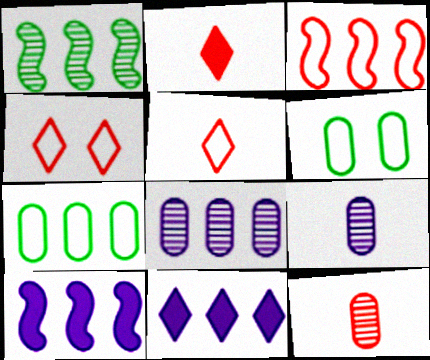[[1, 3, 10]]